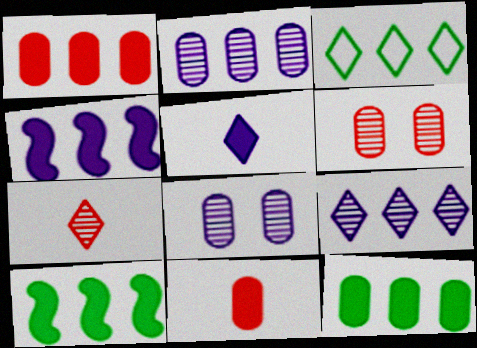[]